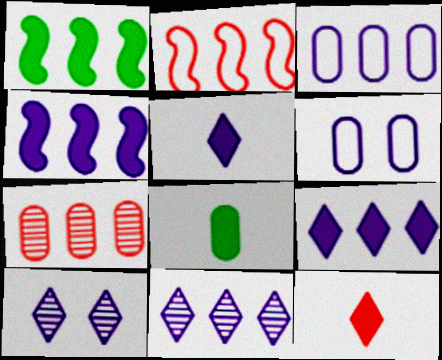[[2, 8, 10], 
[3, 4, 11], 
[6, 7, 8]]